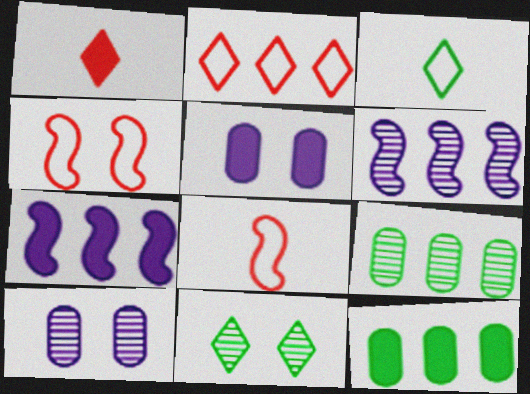[[2, 6, 12], 
[2, 7, 9], 
[4, 5, 11]]